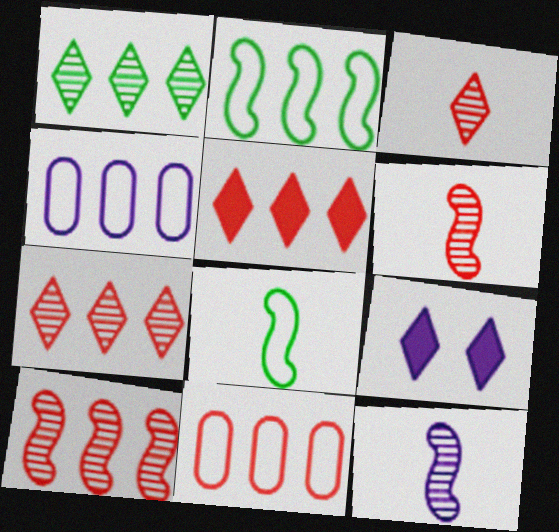[[4, 9, 12], 
[5, 10, 11]]